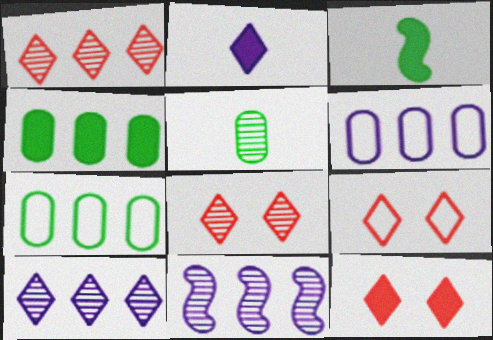[[3, 6, 8], 
[5, 8, 11], 
[8, 9, 12]]